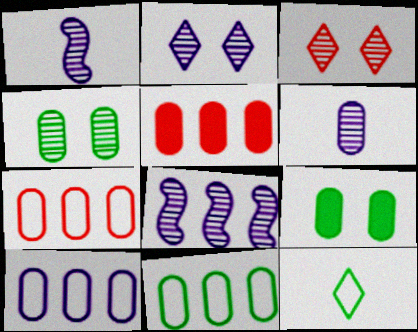[[2, 6, 8], 
[6, 7, 9], 
[7, 10, 11]]